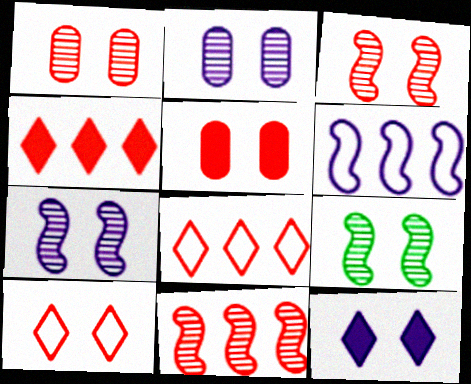[[3, 5, 10], 
[3, 7, 9]]